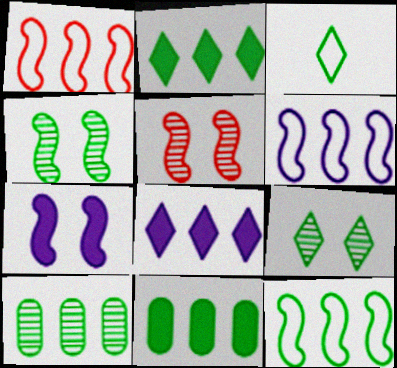[[1, 6, 12], 
[1, 8, 10], 
[2, 3, 9], 
[2, 10, 12], 
[3, 4, 11]]